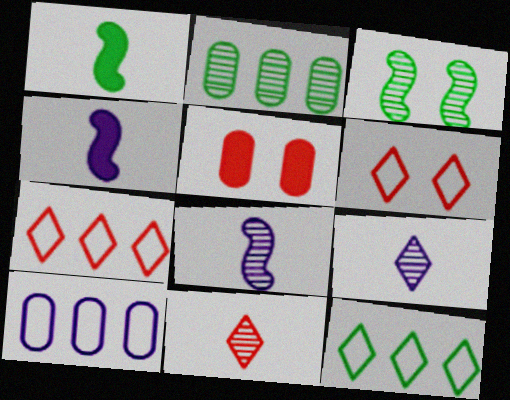[[2, 4, 6], 
[5, 8, 12]]